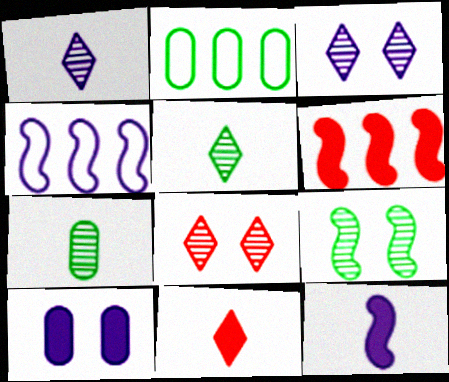[[1, 4, 10], 
[2, 8, 12]]